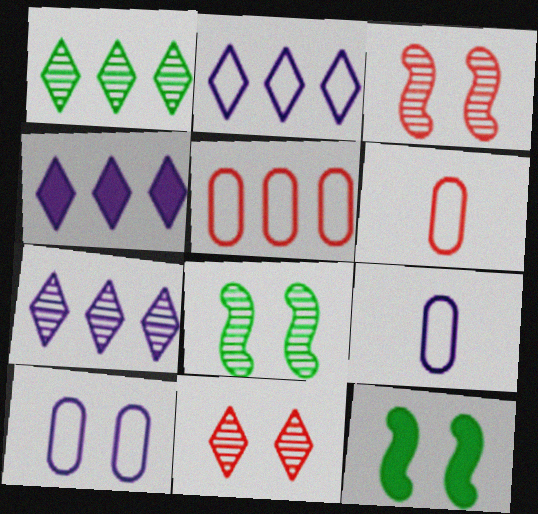[[2, 4, 7], 
[4, 6, 8], 
[6, 7, 12], 
[10, 11, 12]]